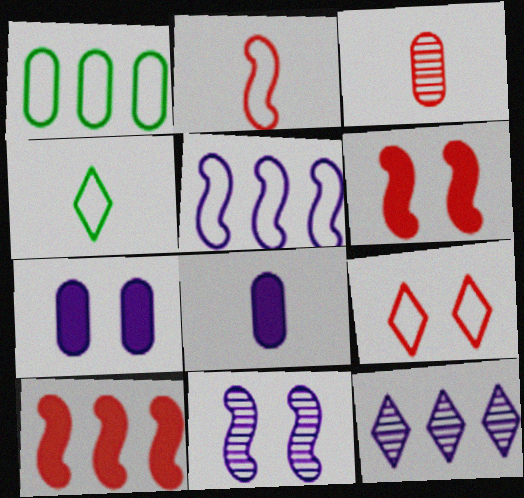[[1, 3, 7], 
[1, 10, 12], 
[3, 9, 10]]